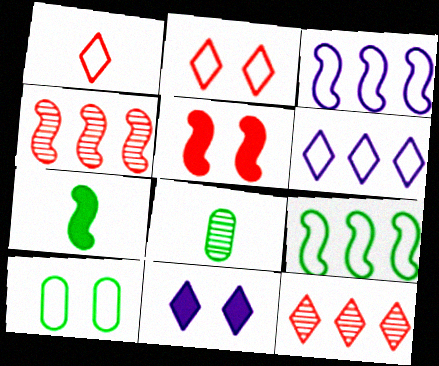[[1, 3, 10], 
[5, 6, 8]]